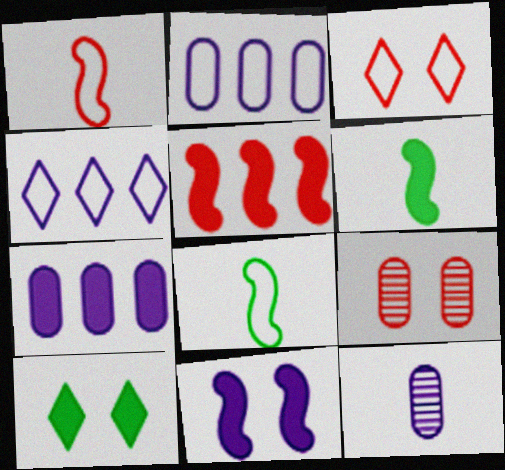[[2, 3, 8], 
[4, 6, 9], 
[4, 11, 12], 
[5, 6, 11]]